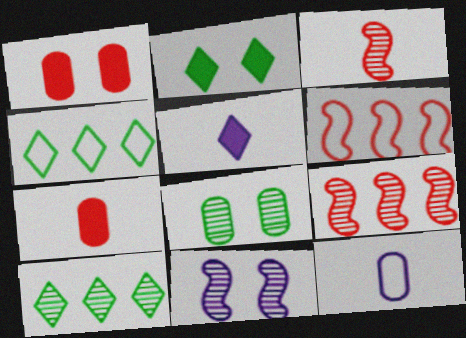[[2, 9, 12], 
[4, 7, 11], 
[5, 6, 8]]